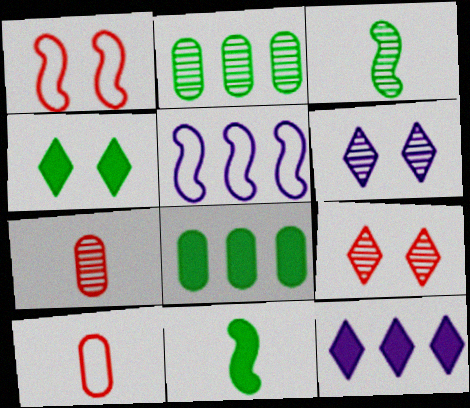[[4, 5, 7], 
[4, 8, 11]]